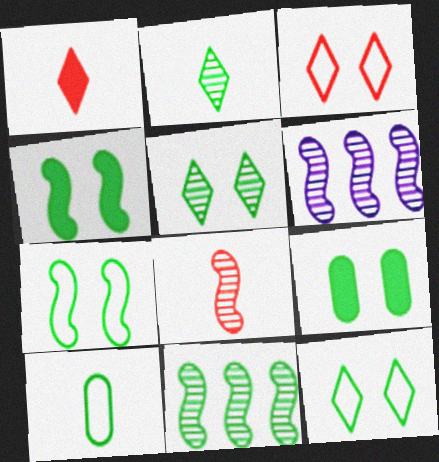[[5, 7, 9]]